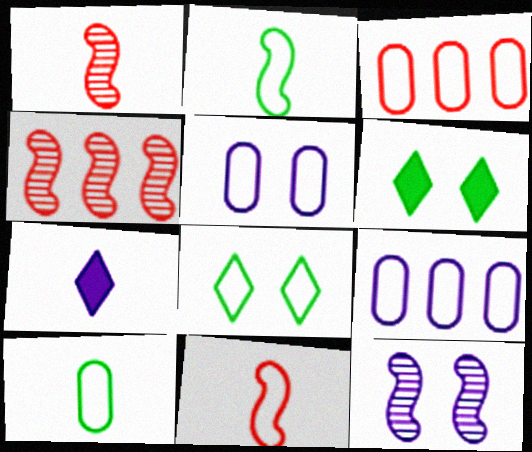[[1, 6, 9], 
[1, 7, 10], 
[3, 5, 10], 
[7, 9, 12], 
[8, 9, 11]]